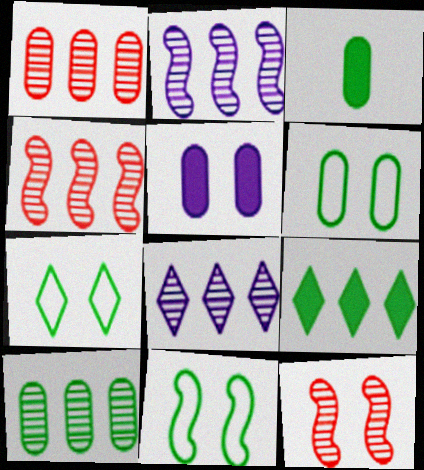[[3, 6, 10], 
[4, 8, 10], 
[5, 7, 12], 
[6, 7, 11]]